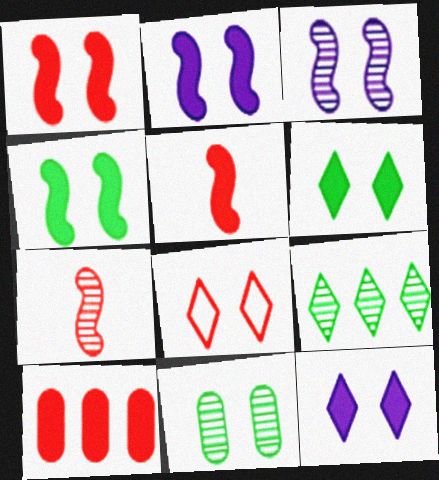[[1, 2, 4], 
[2, 8, 11], 
[7, 8, 10]]